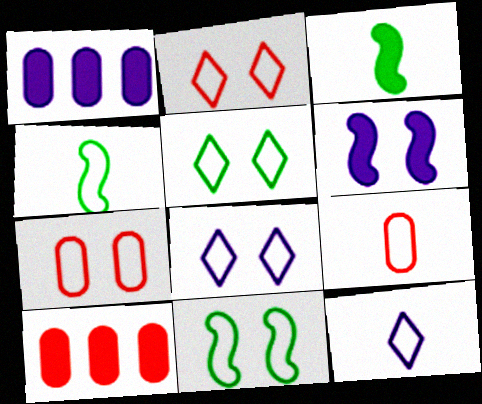[[2, 5, 8], 
[4, 9, 12], 
[7, 8, 11]]